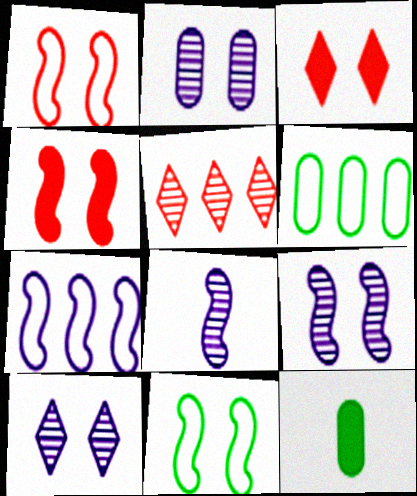[[2, 3, 11], 
[2, 9, 10], 
[3, 6, 8], 
[4, 9, 11]]